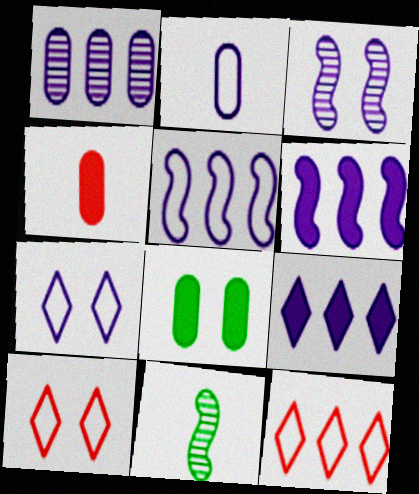[[1, 5, 9], 
[2, 3, 9], 
[2, 5, 7], 
[3, 8, 10]]